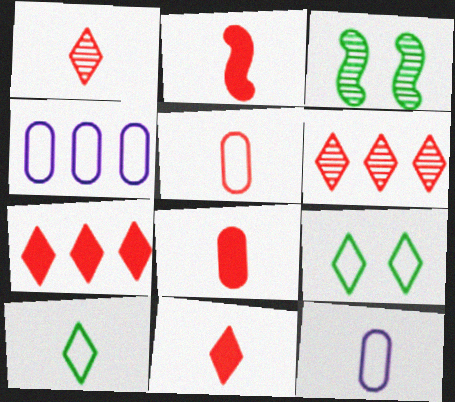[[1, 2, 5], 
[2, 8, 11], 
[3, 4, 11], 
[3, 7, 12]]